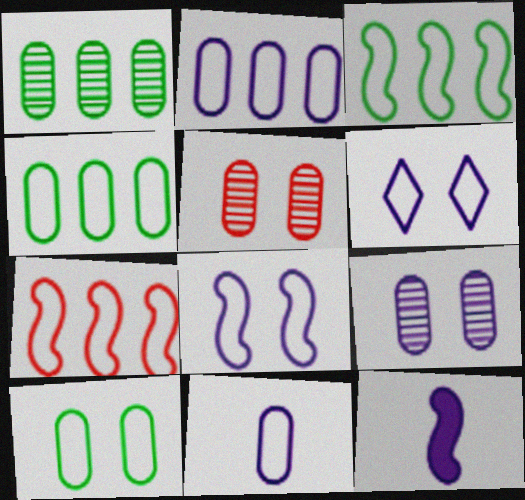[]